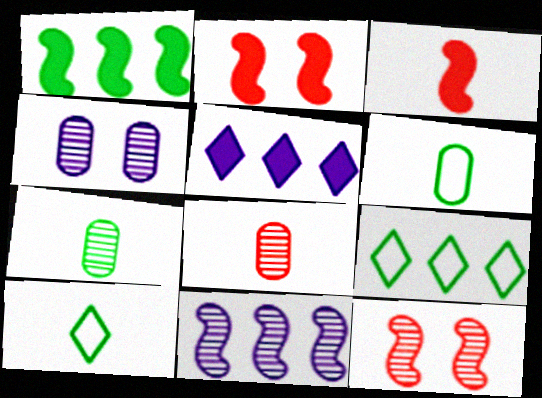[[3, 4, 9], 
[5, 6, 12]]